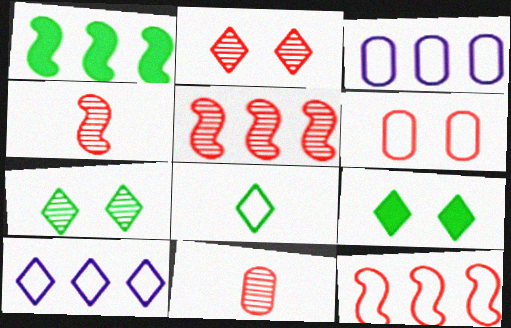[[2, 5, 11], 
[3, 4, 9]]